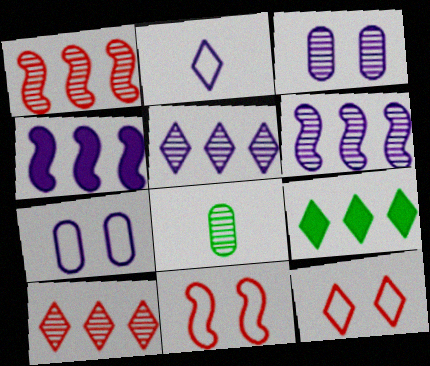[[2, 3, 4], 
[4, 8, 12]]